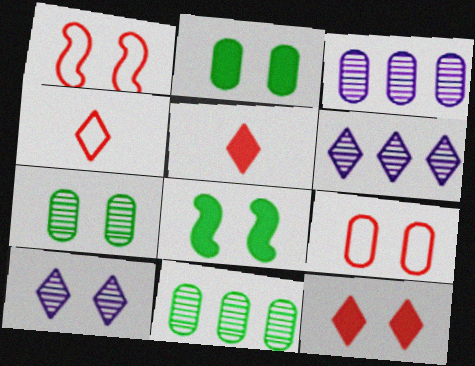[[1, 2, 10], 
[3, 4, 8], 
[8, 9, 10]]